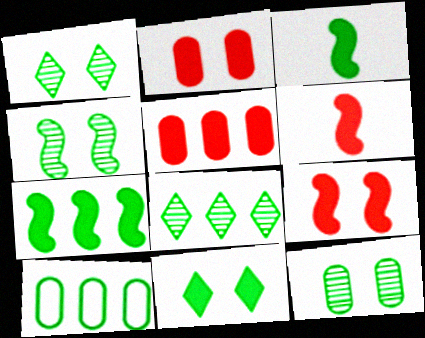[[1, 3, 10], 
[1, 4, 12], 
[7, 8, 10]]